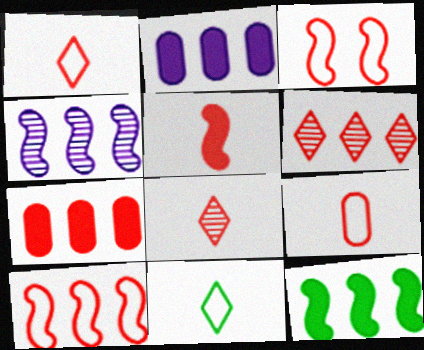[[3, 7, 8], 
[4, 10, 12], 
[5, 8, 9], 
[6, 7, 10]]